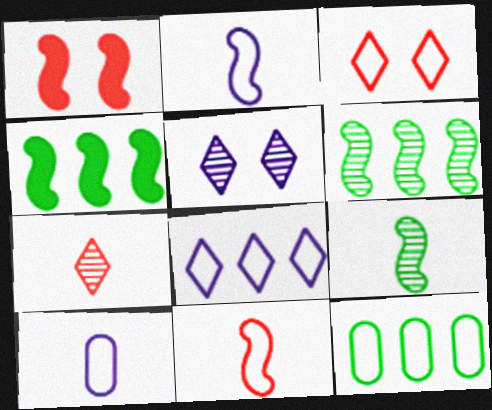[[1, 2, 6], 
[2, 3, 12]]